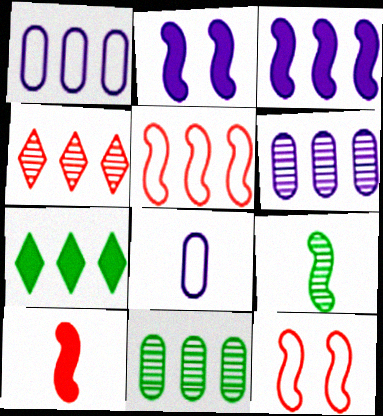[[2, 5, 9], 
[3, 9, 12], 
[5, 6, 7]]